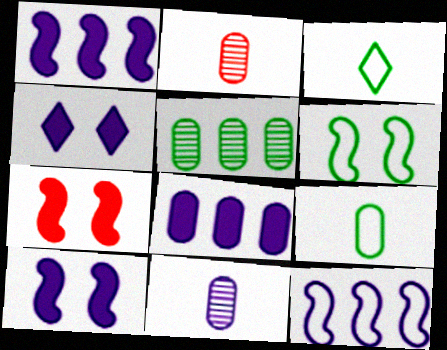[[4, 11, 12]]